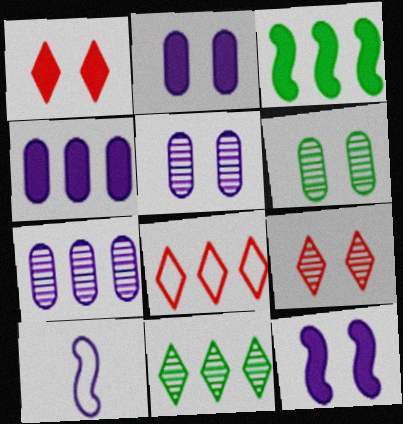[[3, 7, 8]]